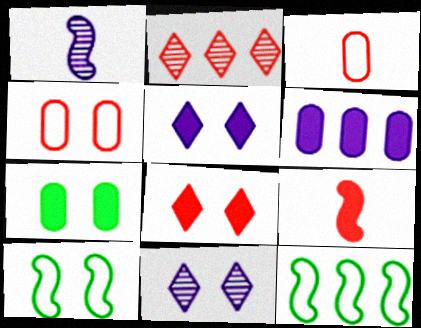[[2, 4, 9], 
[2, 6, 12]]